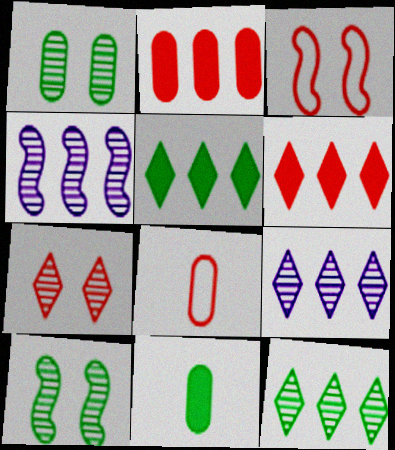[[3, 9, 11]]